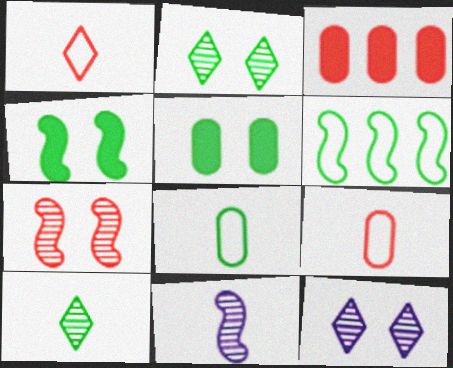[[1, 3, 7], 
[5, 6, 10]]